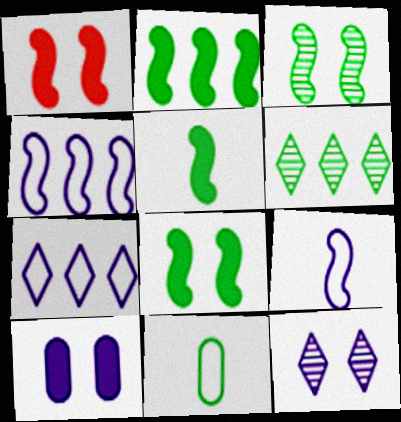[[2, 5, 8], 
[6, 8, 11]]